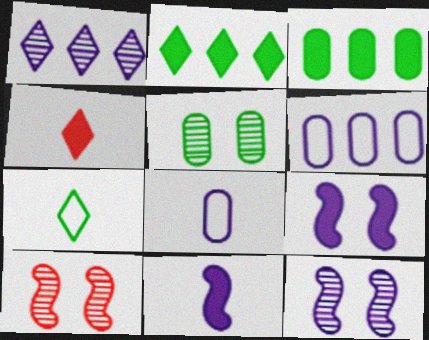[[1, 8, 9], 
[2, 8, 10], 
[3, 4, 9]]